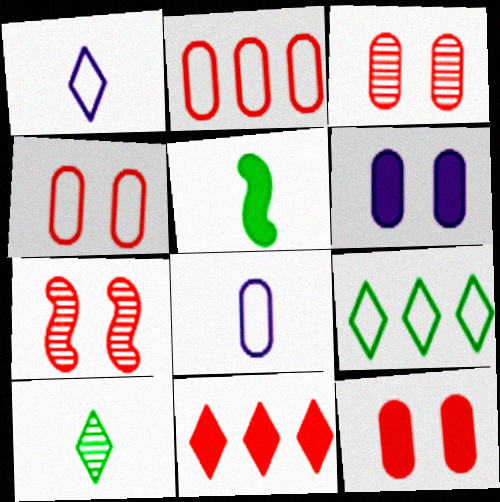[[3, 4, 12], 
[5, 6, 11]]